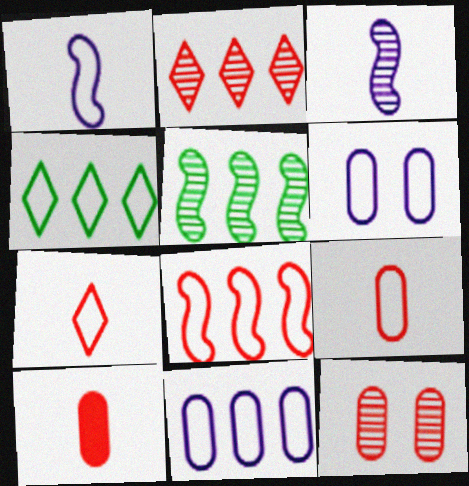[[4, 8, 11]]